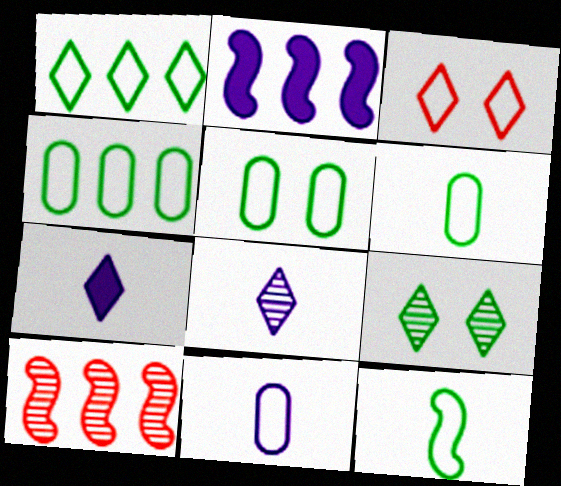[[1, 5, 12], 
[4, 5, 6], 
[5, 7, 10]]